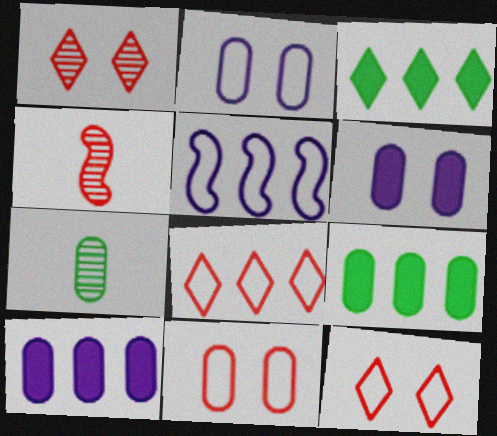[[2, 3, 4], 
[7, 10, 11]]